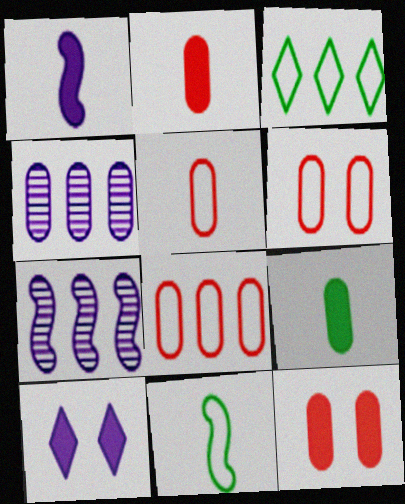[[4, 6, 9], 
[5, 6, 8]]